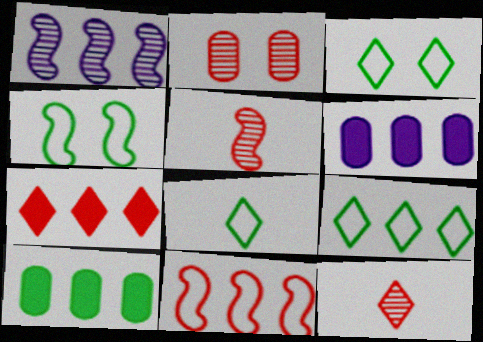[[3, 5, 6], 
[3, 8, 9], 
[4, 6, 12]]